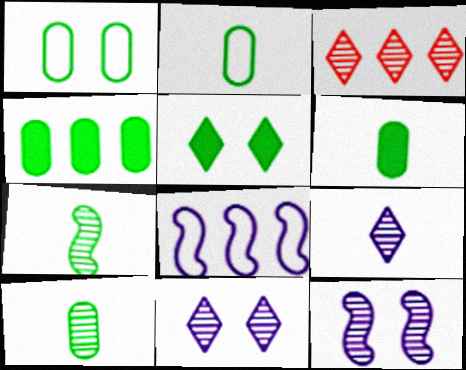[[1, 4, 10], 
[2, 6, 10], 
[3, 4, 8], 
[3, 10, 12]]